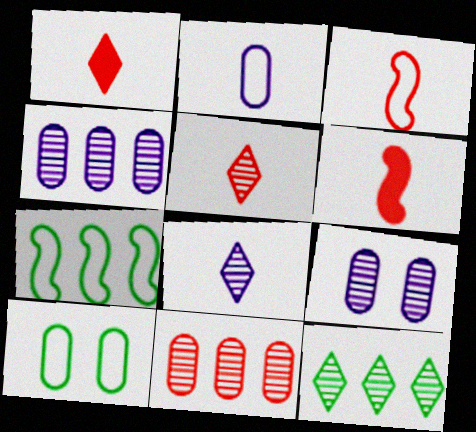[[1, 7, 9]]